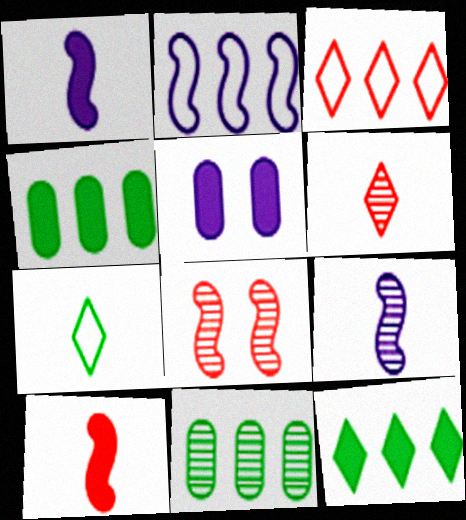[[5, 10, 12]]